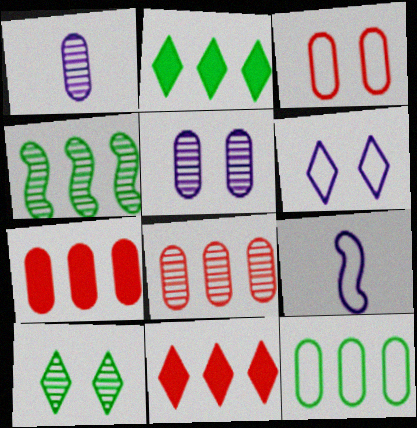[[2, 4, 12], 
[7, 9, 10]]